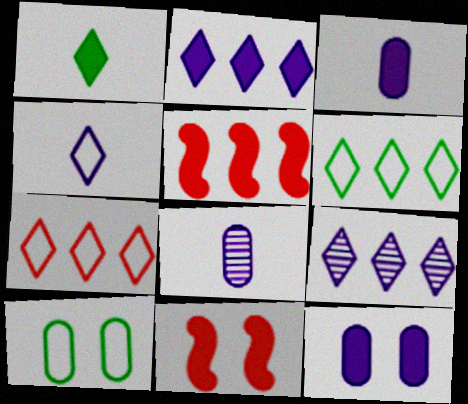[[1, 5, 12], 
[6, 8, 11]]